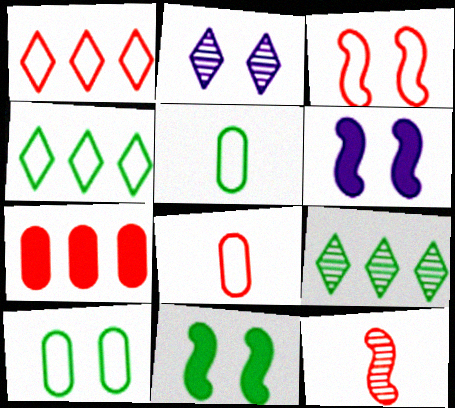[[1, 3, 8], 
[5, 9, 11], 
[6, 8, 9]]